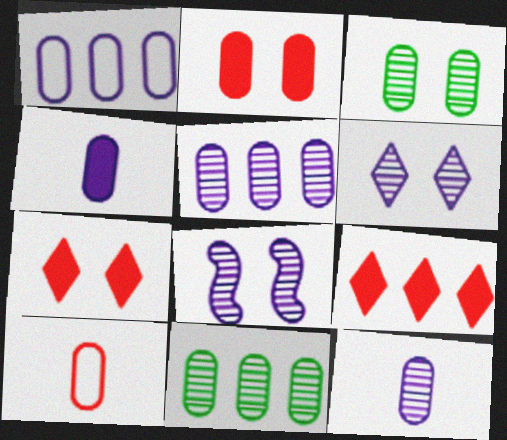[]